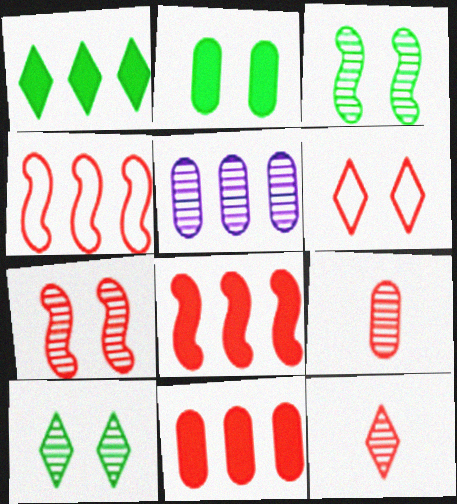[[1, 4, 5], 
[3, 5, 12], 
[6, 8, 9]]